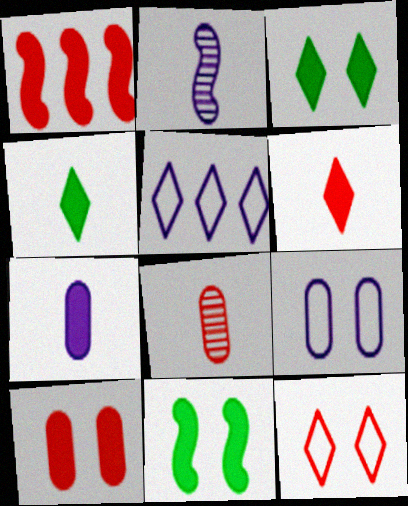[[1, 3, 7], 
[1, 6, 10], 
[1, 8, 12], 
[5, 8, 11]]